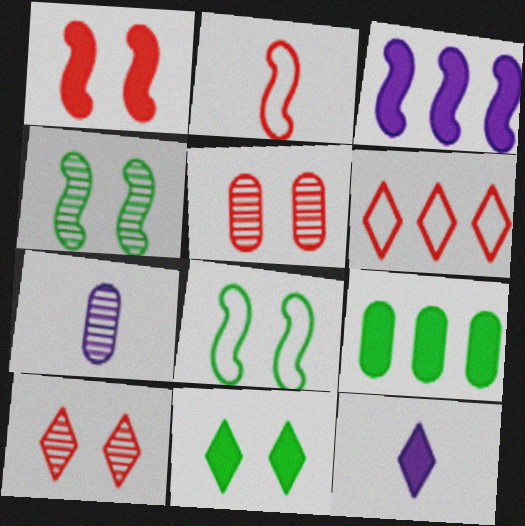[[1, 9, 12], 
[2, 3, 4]]